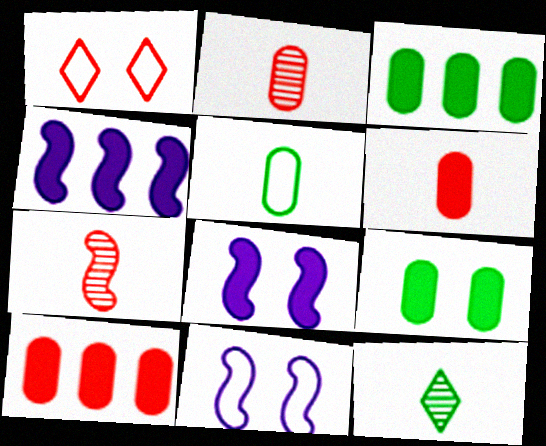[[1, 7, 10], 
[10, 11, 12]]